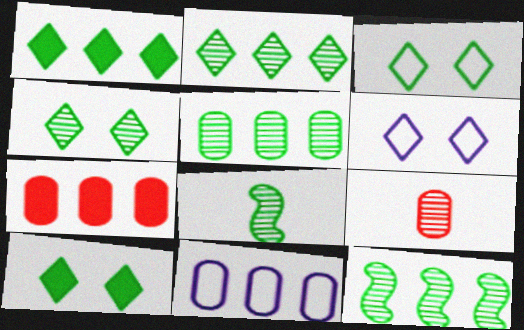[[2, 5, 12], 
[3, 4, 10], 
[4, 5, 8], 
[5, 7, 11], 
[6, 7, 8]]